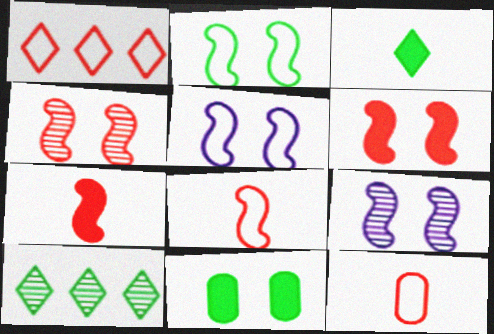[[2, 6, 9]]